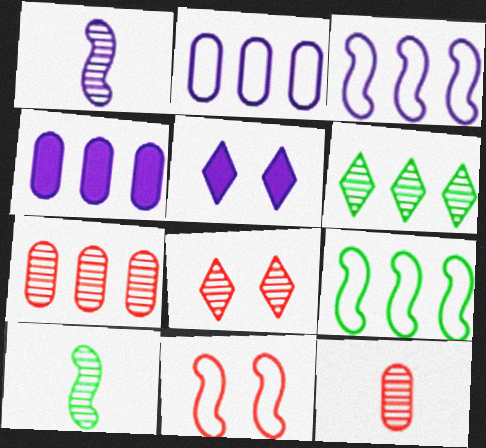[[1, 2, 5], 
[5, 9, 12]]